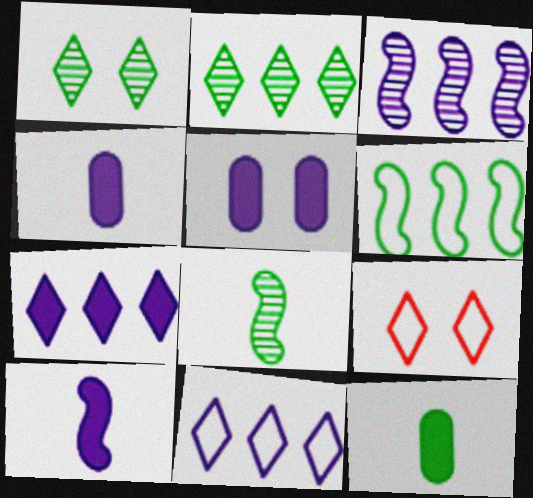[[1, 6, 12], 
[3, 9, 12], 
[5, 7, 10]]